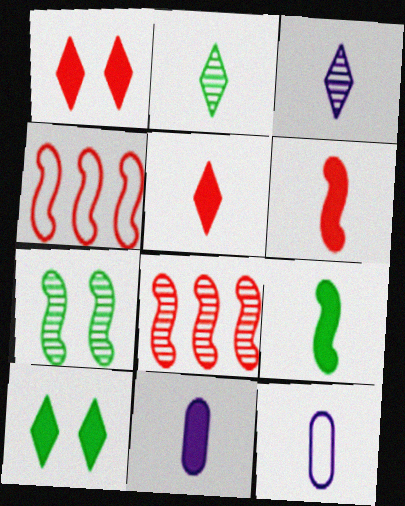[[2, 6, 12], 
[5, 9, 11], 
[8, 10, 12]]